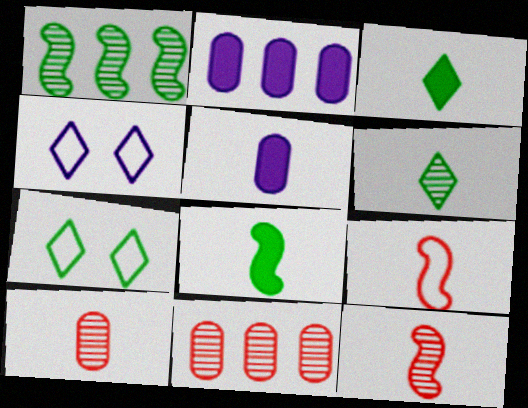[[2, 7, 12], 
[4, 8, 11], 
[5, 6, 9]]